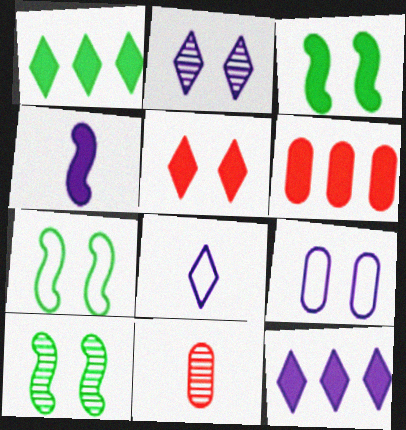[[2, 8, 12], 
[3, 7, 10], 
[5, 9, 10], 
[6, 8, 10], 
[7, 11, 12]]